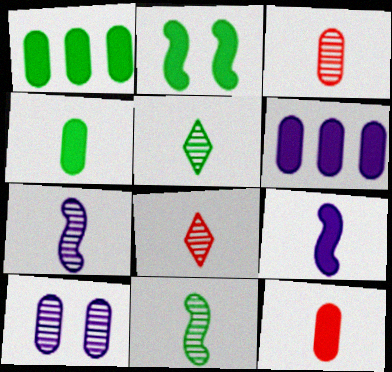[[3, 5, 7]]